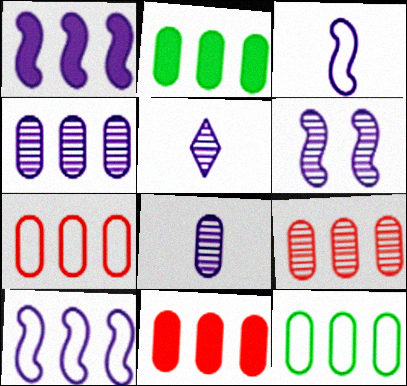[[1, 3, 6], 
[2, 4, 7], 
[4, 5, 6], 
[4, 11, 12], 
[7, 9, 11]]